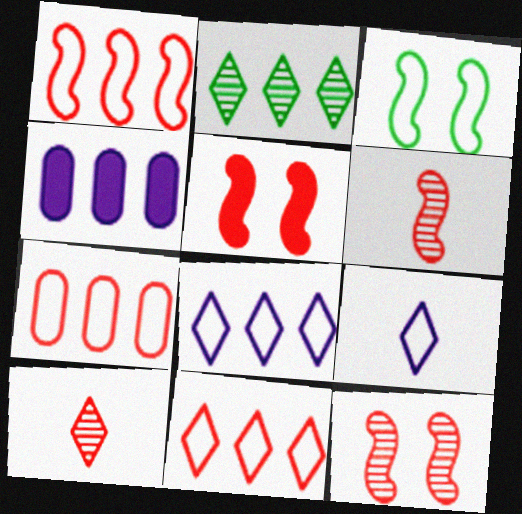[[1, 2, 4], 
[1, 5, 6], 
[1, 7, 11], 
[3, 4, 10], 
[3, 7, 9], 
[5, 7, 10]]